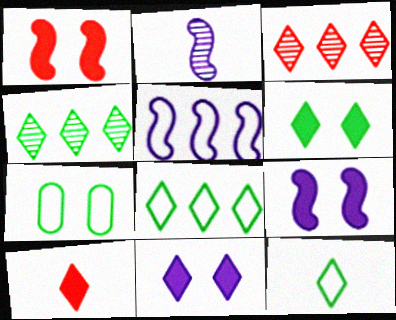[[2, 5, 9], 
[3, 11, 12], 
[4, 6, 12]]